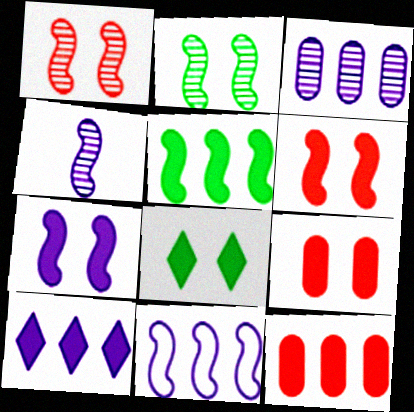[[3, 10, 11], 
[4, 7, 11], 
[5, 10, 12], 
[7, 8, 9]]